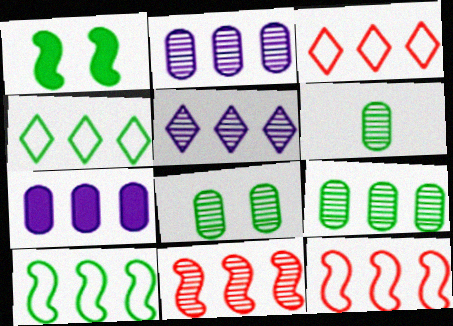[[1, 4, 6], 
[4, 7, 11], 
[5, 9, 11], 
[6, 8, 9]]